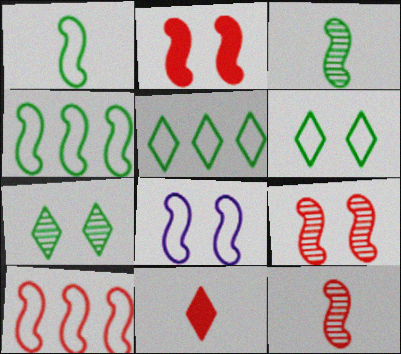[[1, 8, 10], 
[2, 10, 12]]